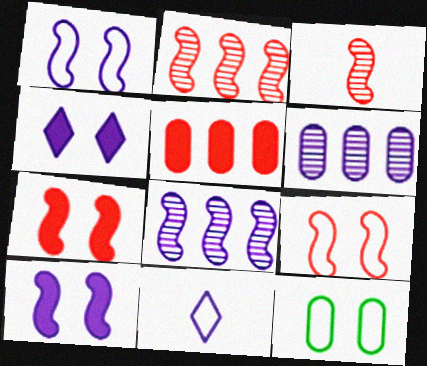[[6, 10, 11]]